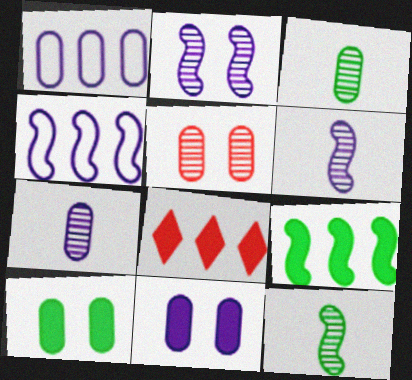[[1, 7, 11]]